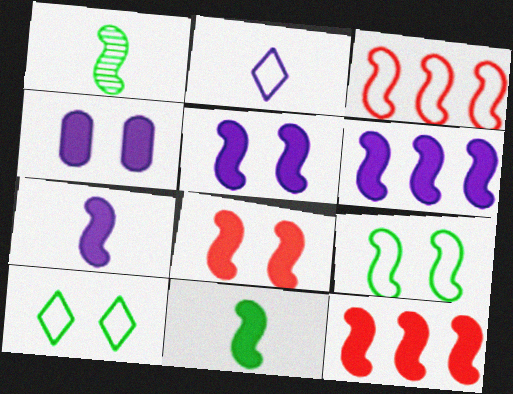[[1, 3, 5], 
[5, 6, 7], 
[5, 11, 12], 
[6, 8, 11]]